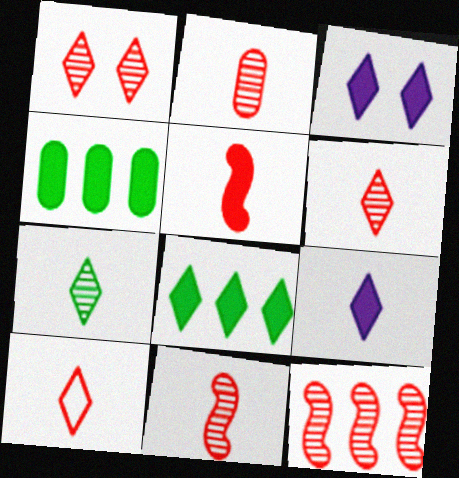[[1, 2, 12], 
[2, 5, 10], 
[2, 6, 11], 
[3, 4, 5], 
[7, 9, 10]]